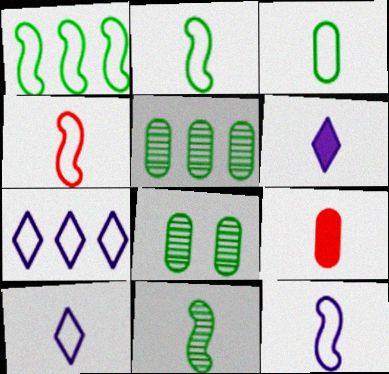[[2, 4, 12], 
[3, 4, 10], 
[9, 10, 11]]